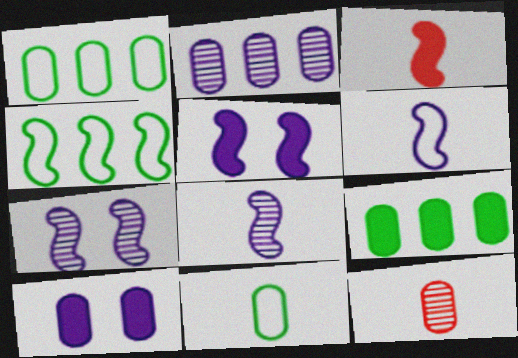[[1, 10, 12], 
[3, 4, 7]]